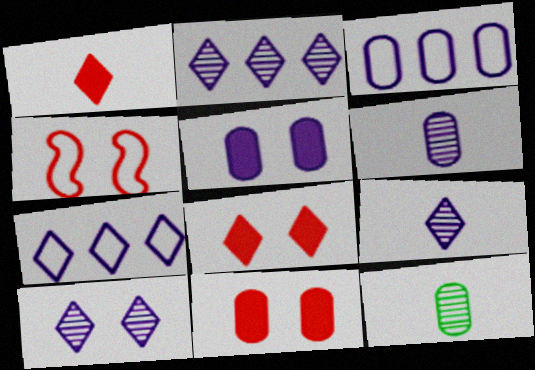[[2, 9, 10], 
[3, 5, 6], 
[3, 11, 12]]